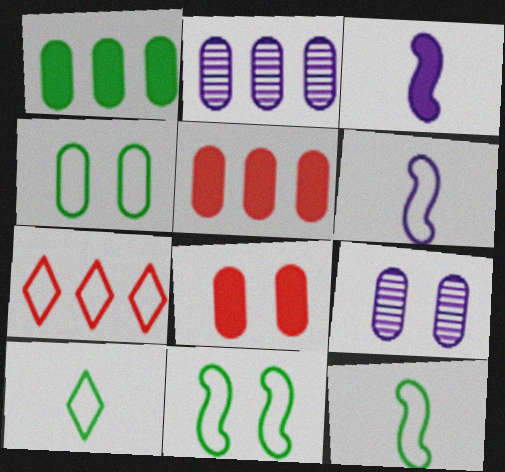[[4, 6, 7], 
[4, 8, 9]]